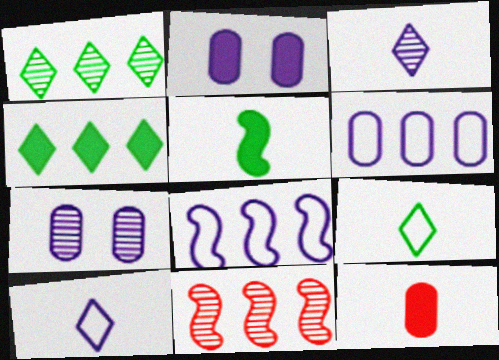[[2, 3, 8], 
[2, 9, 11], 
[4, 6, 11]]